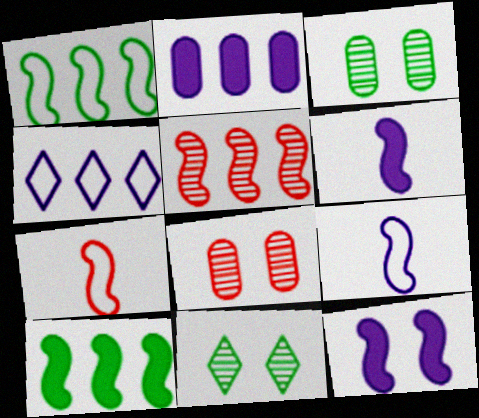[[2, 7, 11]]